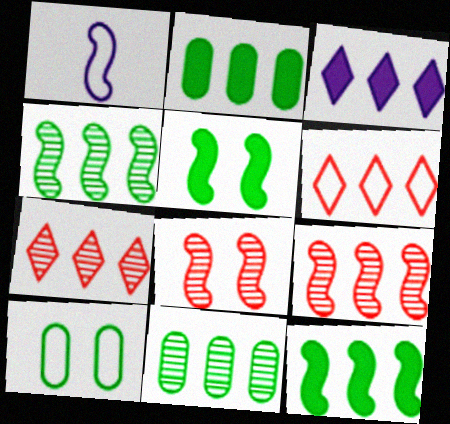[[1, 5, 9], 
[1, 6, 10], 
[1, 8, 12]]